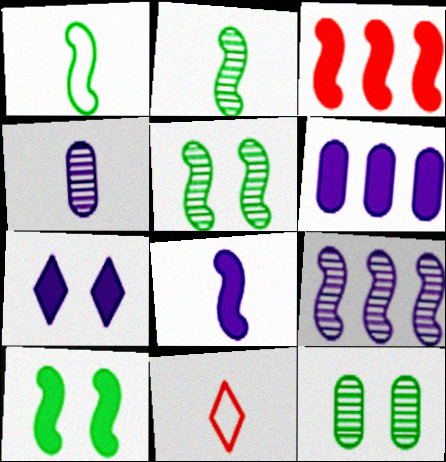[[3, 8, 10], 
[5, 6, 11], 
[6, 7, 8]]